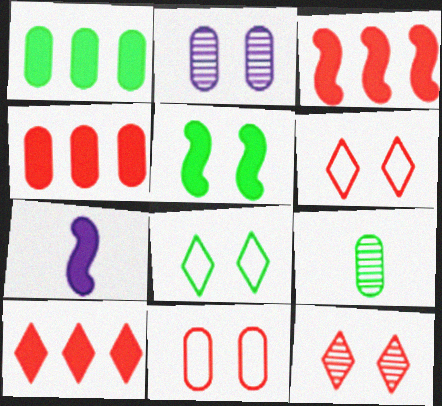[[2, 5, 6], 
[3, 4, 10], 
[3, 5, 7]]